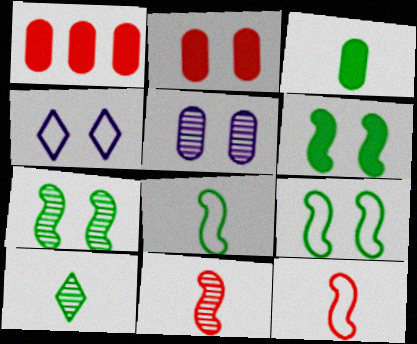[[2, 4, 7], 
[3, 8, 10], 
[6, 7, 9]]